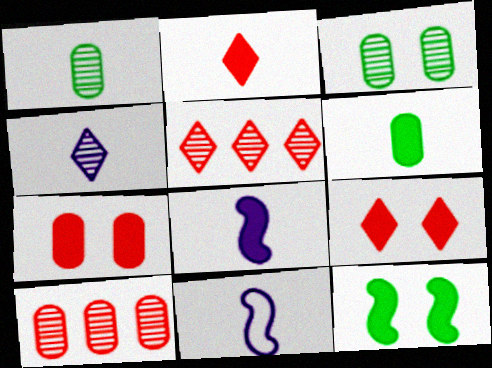[[1, 2, 11], 
[2, 6, 8]]